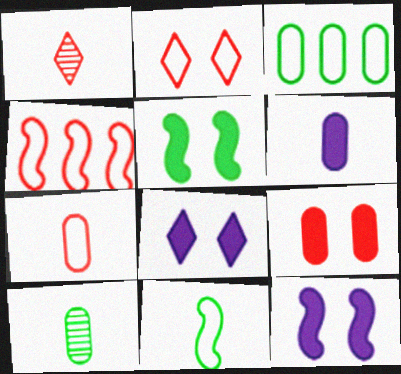[[1, 3, 12], 
[1, 4, 9], 
[1, 6, 11], 
[2, 4, 7], 
[4, 8, 10], 
[5, 8, 9], 
[6, 7, 10]]